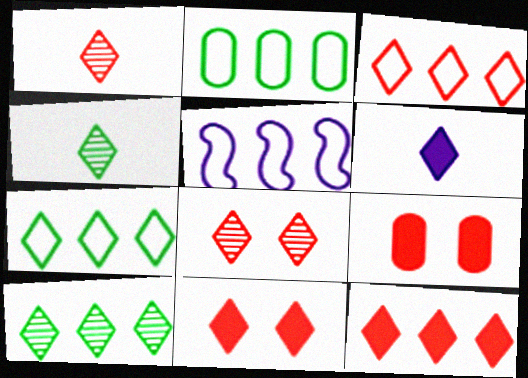[[1, 3, 11], 
[2, 3, 5], 
[4, 5, 9], 
[6, 7, 8]]